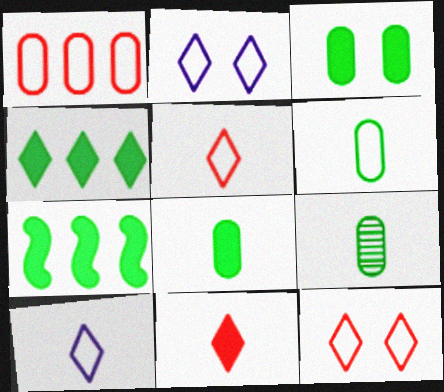[[6, 8, 9]]